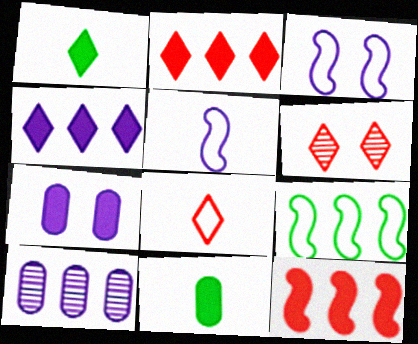[[1, 7, 12], 
[2, 6, 8], 
[2, 9, 10]]